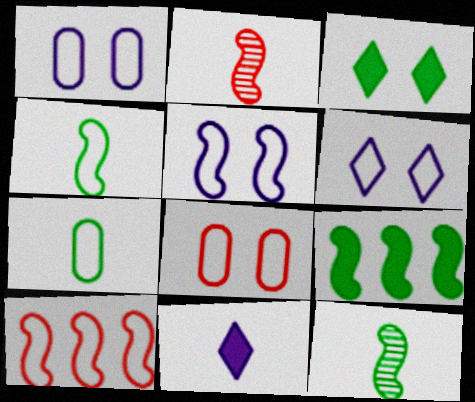[[1, 5, 6], 
[2, 5, 9], 
[2, 7, 11], 
[4, 5, 10], 
[6, 7, 10]]